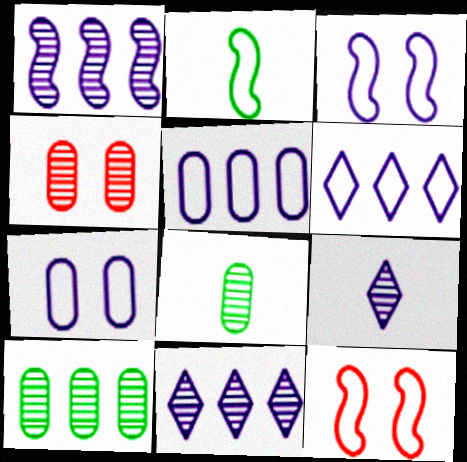[]